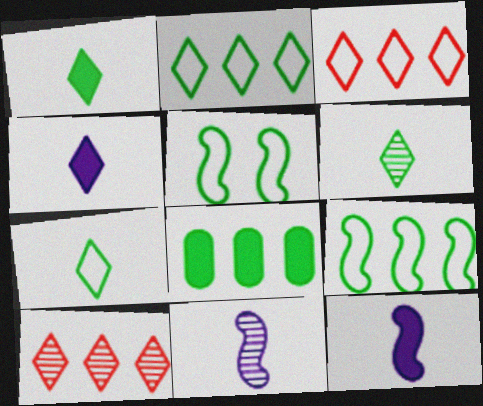[[1, 6, 7], 
[5, 6, 8]]